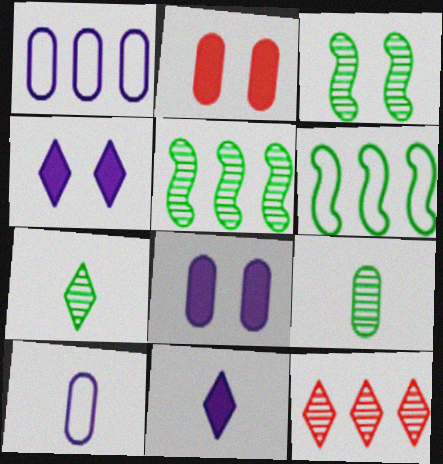[[1, 2, 9]]